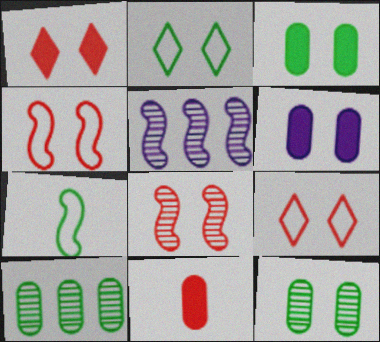[[2, 5, 11], 
[2, 6, 8]]